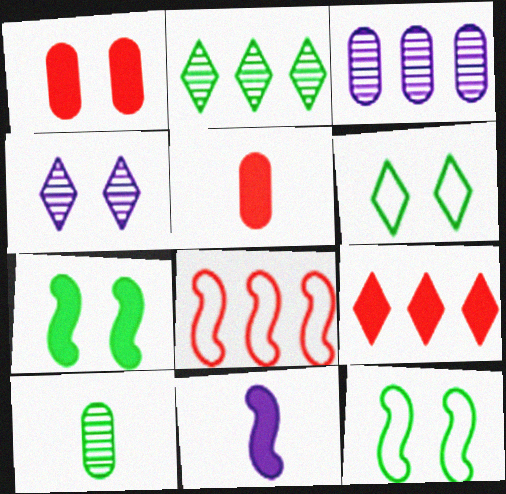[[1, 4, 12]]